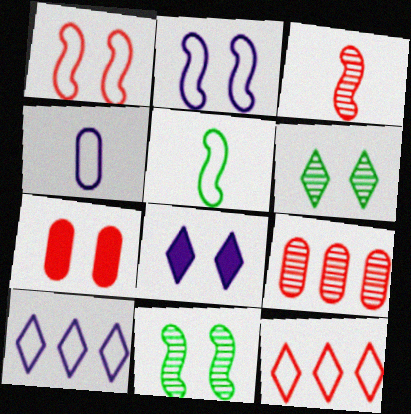[[2, 4, 10], 
[2, 6, 7], 
[3, 7, 12], 
[5, 8, 9]]